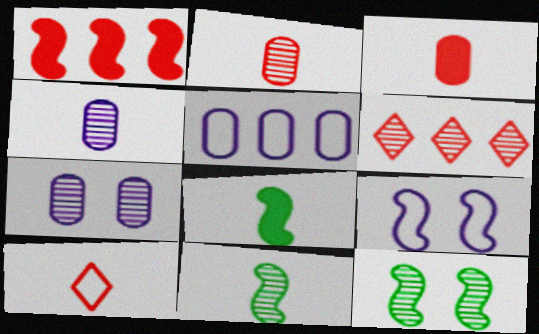[[1, 9, 11], 
[4, 6, 12], 
[4, 8, 10], 
[6, 7, 11]]